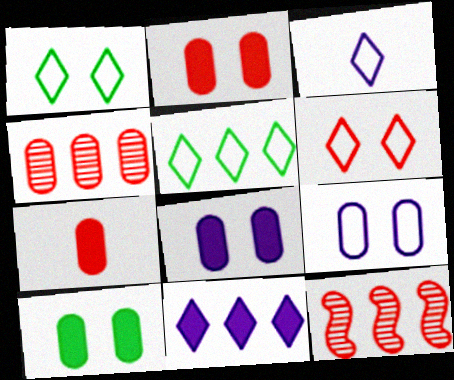[[2, 8, 10], 
[3, 5, 6], 
[3, 10, 12], 
[6, 7, 12]]